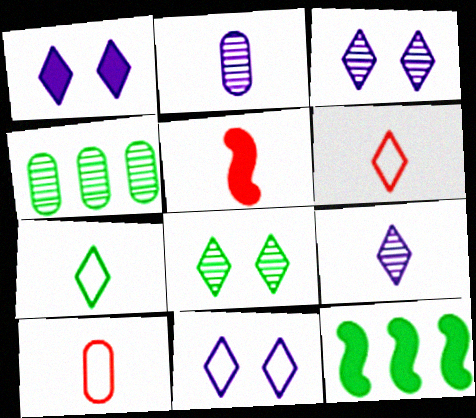[[1, 3, 11], 
[2, 5, 7], 
[3, 10, 12], 
[4, 5, 11]]